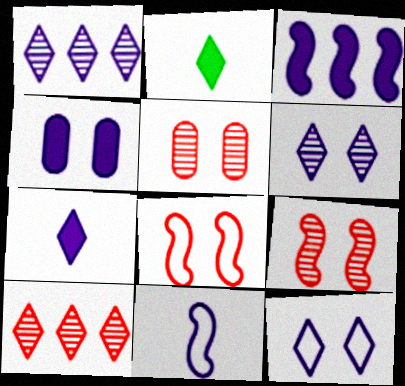[[1, 4, 11], 
[1, 7, 12], 
[2, 10, 12], 
[3, 4, 7]]